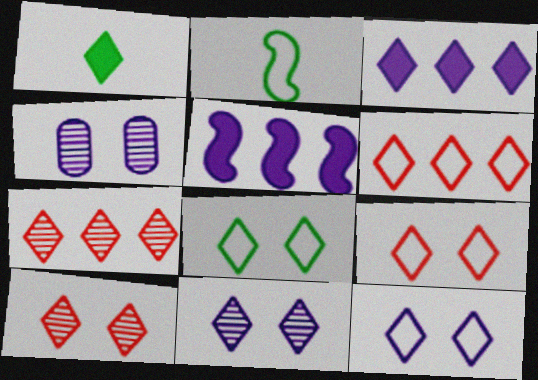[[1, 6, 11], 
[1, 7, 12], 
[8, 9, 12]]